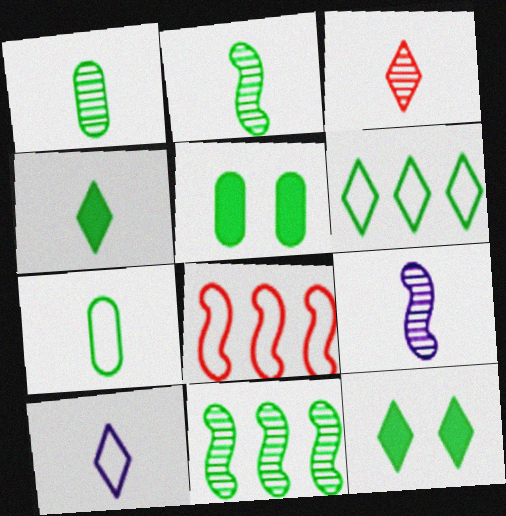[[1, 3, 9], 
[2, 4, 7], 
[2, 5, 6], 
[3, 4, 10], 
[7, 11, 12]]